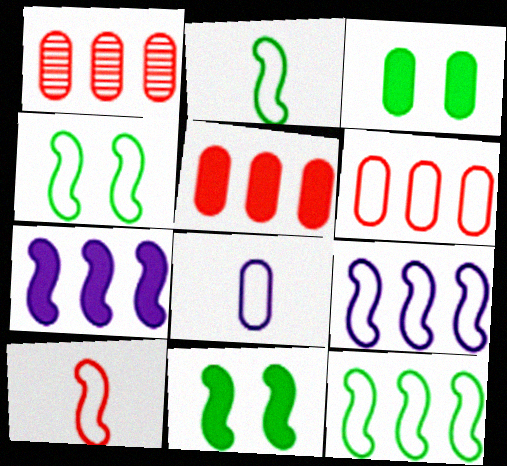[[1, 3, 8], 
[1, 5, 6], 
[2, 4, 12], 
[4, 9, 10]]